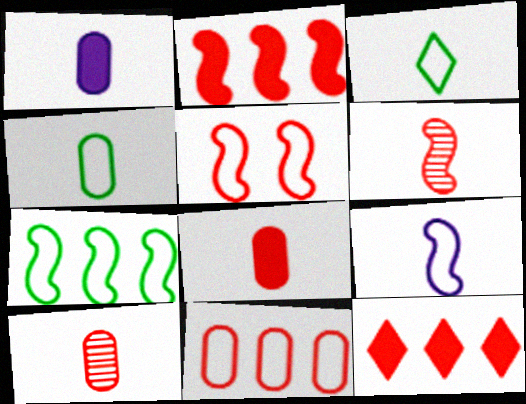[[1, 3, 6], 
[1, 4, 10], 
[2, 5, 6], 
[5, 7, 9], 
[5, 10, 12]]